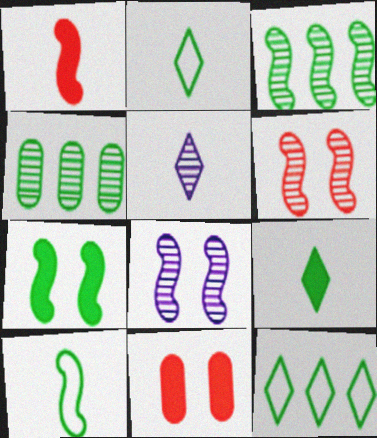[[2, 4, 7], 
[3, 7, 10], 
[4, 5, 6]]